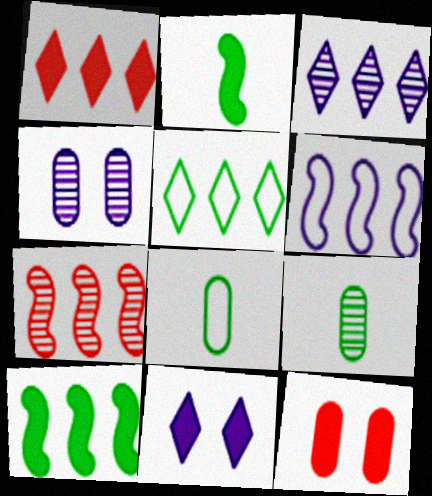[[1, 3, 5], 
[6, 7, 10], 
[7, 8, 11]]